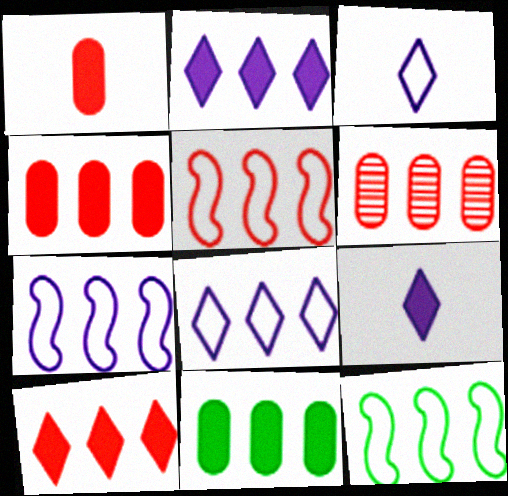[[2, 6, 12], 
[5, 6, 10], 
[5, 7, 12]]